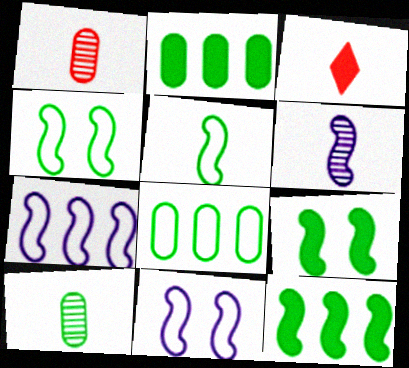[]